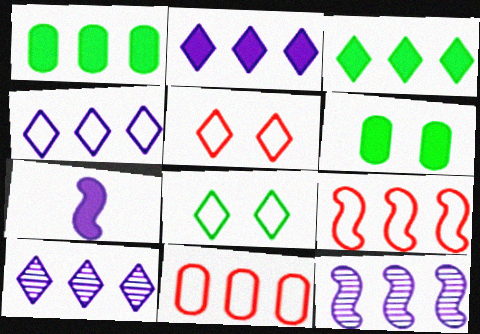[[1, 9, 10], 
[2, 4, 10], 
[3, 11, 12]]